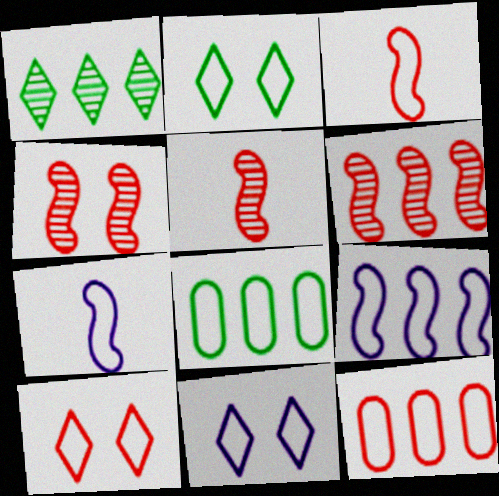[[2, 7, 12], 
[2, 10, 11], 
[3, 8, 11], 
[3, 10, 12], 
[4, 5, 6], 
[7, 8, 10]]